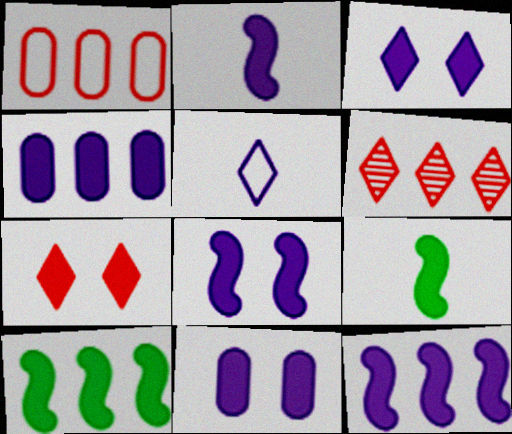[[2, 3, 4], 
[2, 8, 12], 
[3, 8, 11], 
[4, 7, 9]]